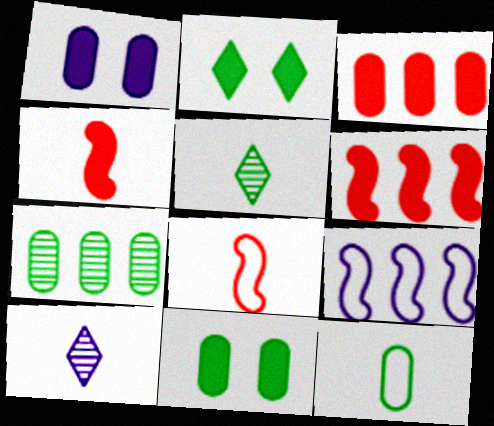[[1, 9, 10], 
[4, 10, 12], 
[7, 11, 12]]